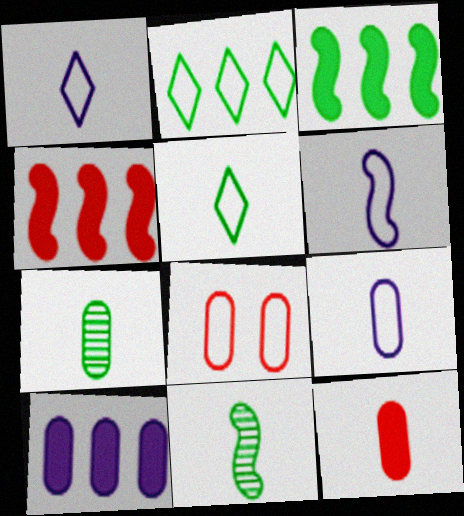[[1, 6, 9], 
[1, 11, 12], 
[2, 6, 8], 
[7, 8, 10], 
[7, 9, 12]]